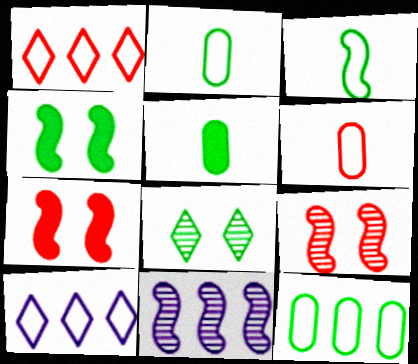[[3, 7, 11], 
[5, 9, 10]]